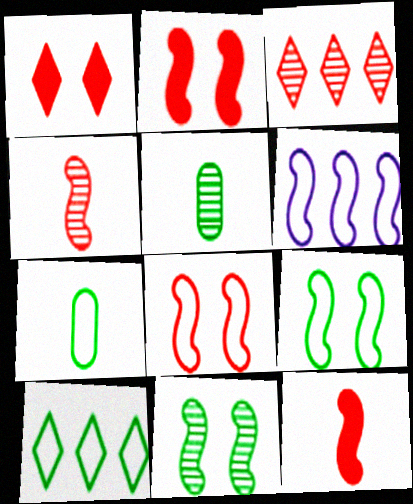[[1, 5, 6], 
[6, 11, 12], 
[7, 9, 10]]